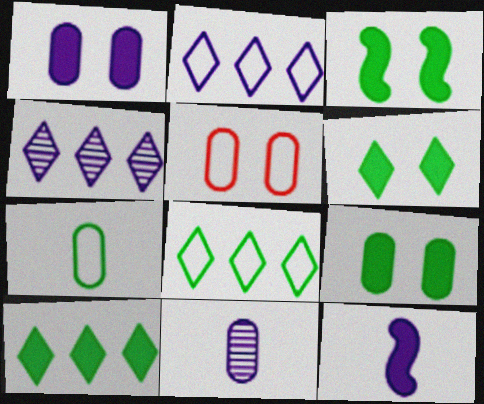[[3, 6, 9]]